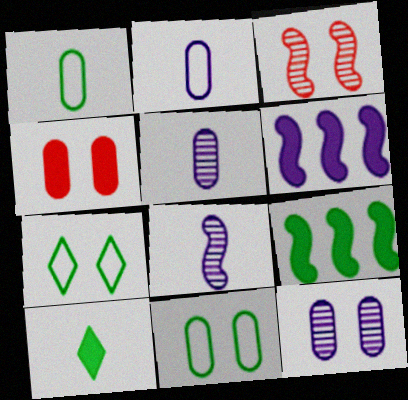[[4, 6, 10], 
[4, 11, 12]]